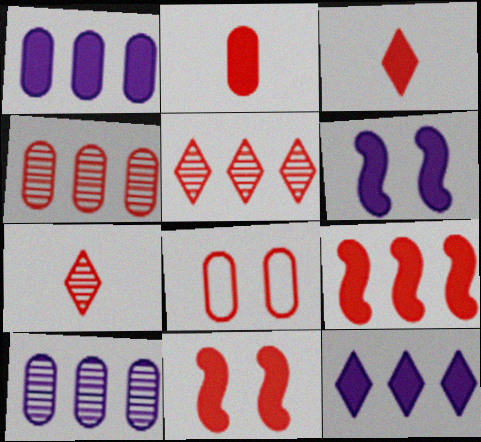[[2, 4, 8], 
[7, 8, 9]]